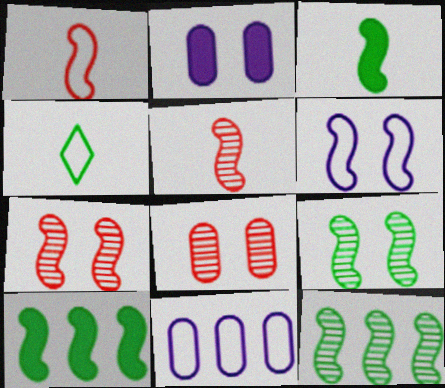[[5, 6, 10]]